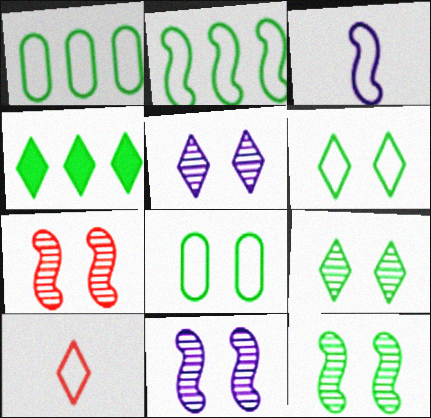[[4, 5, 10], 
[7, 11, 12]]